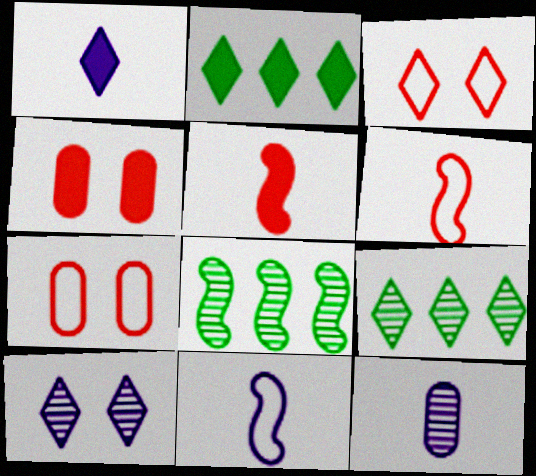[[1, 3, 9], 
[1, 7, 8], 
[1, 11, 12], 
[4, 9, 11]]